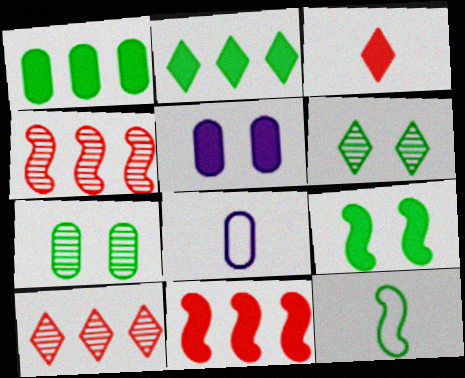[[1, 6, 12], 
[2, 7, 12], 
[5, 10, 12], 
[6, 8, 11], 
[8, 9, 10]]